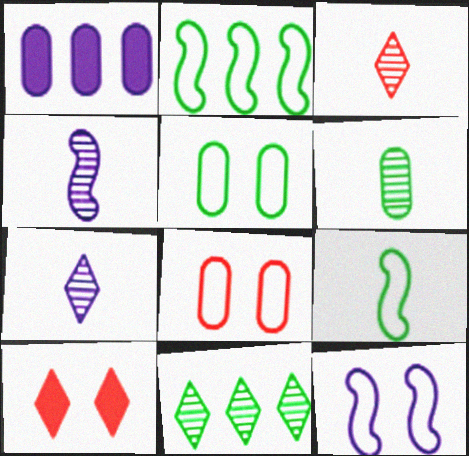[[1, 6, 8], 
[1, 7, 12], 
[3, 4, 6]]